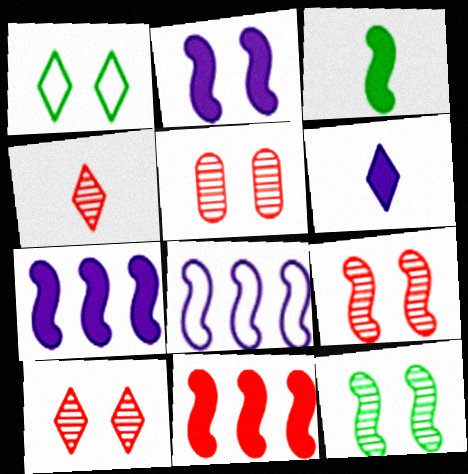[[1, 2, 5], 
[2, 3, 11], 
[3, 8, 9], 
[5, 9, 10]]